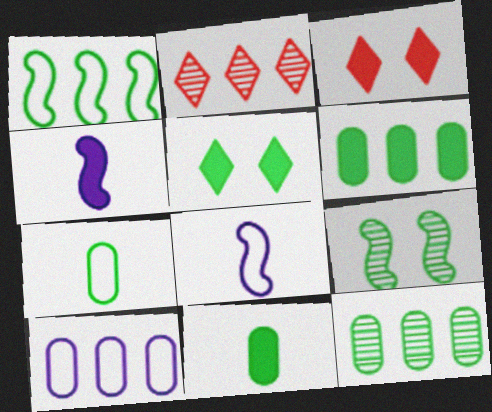[[3, 4, 6], 
[3, 8, 12]]